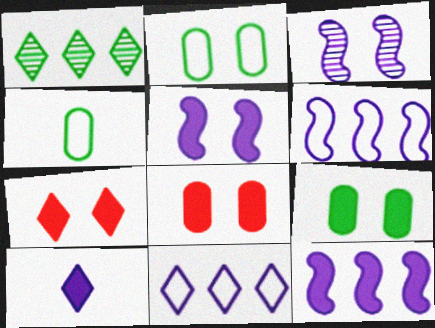[[2, 3, 7], 
[5, 7, 9]]